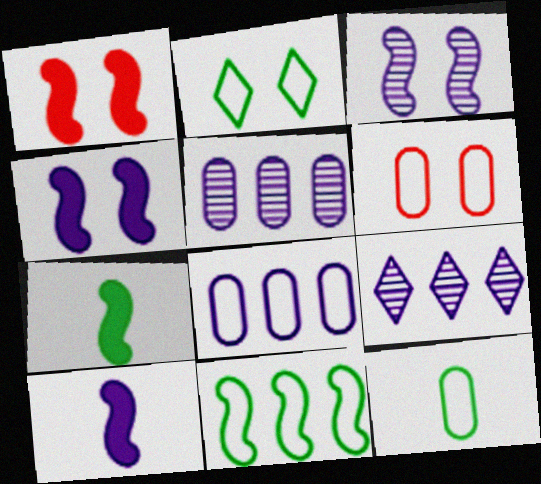[[1, 9, 12], 
[2, 11, 12], 
[6, 7, 9], 
[6, 8, 12]]